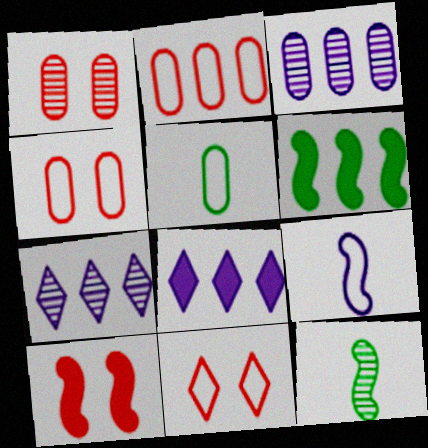[[1, 7, 12], 
[1, 10, 11], 
[2, 6, 7], 
[4, 8, 12], 
[5, 7, 10]]